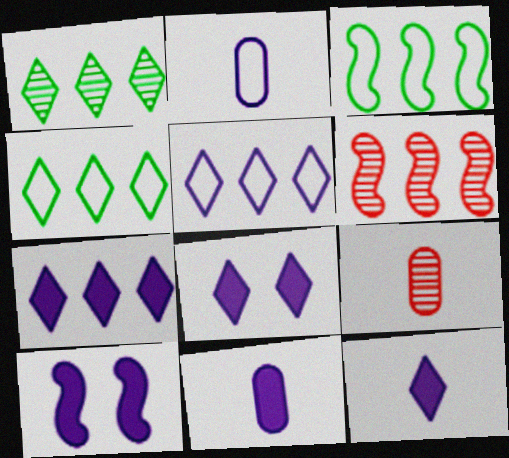[[3, 8, 9], 
[4, 9, 10], 
[7, 8, 12], 
[7, 10, 11]]